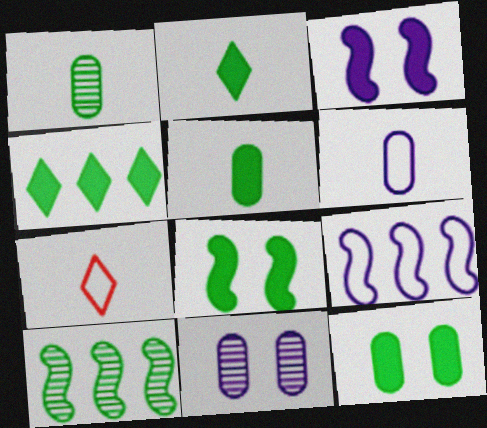[[4, 5, 8]]